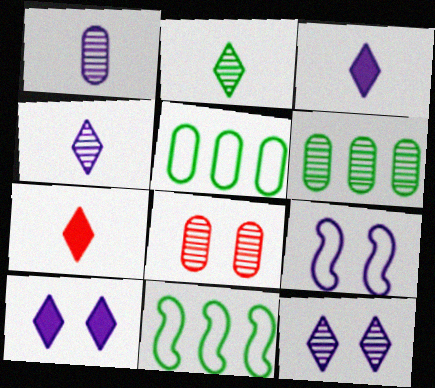[[1, 6, 8], 
[3, 8, 11], 
[6, 7, 9]]